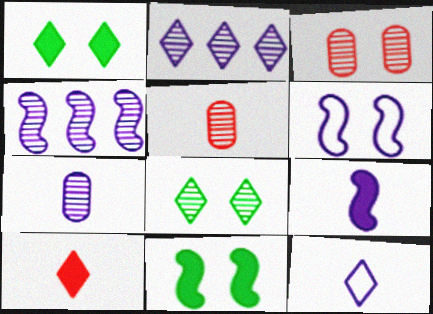[[1, 3, 6], 
[4, 5, 8], 
[4, 6, 9], 
[7, 9, 12]]